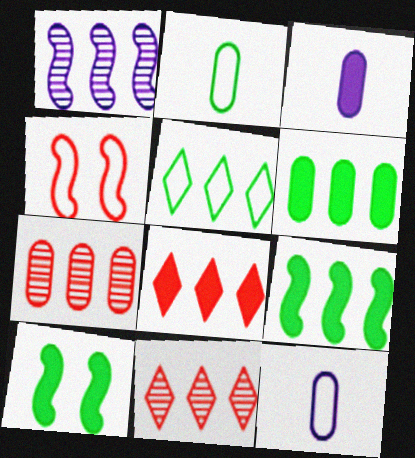[[3, 8, 10], 
[4, 5, 12], 
[10, 11, 12]]